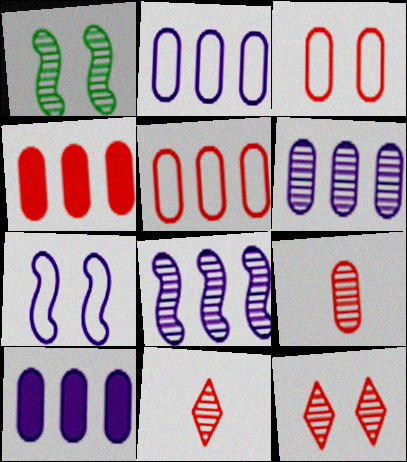[[1, 6, 11], 
[2, 6, 10], 
[3, 4, 9]]